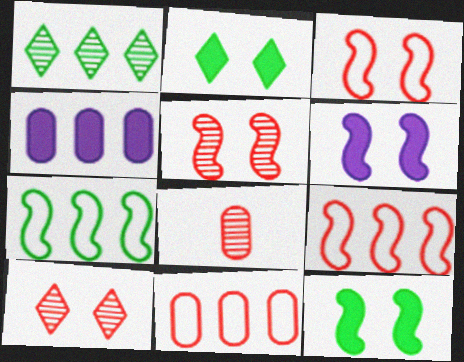[[1, 4, 9]]